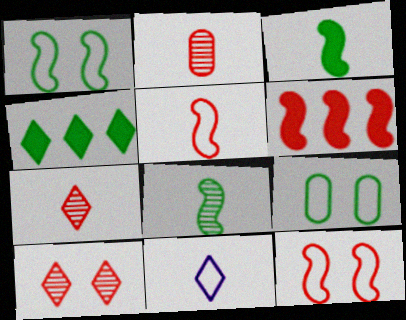[[2, 3, 11], 
[4, 8, 9], 
[4, 10, 11]]